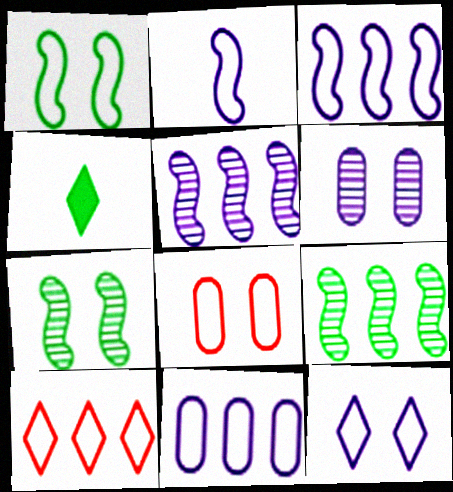[[1, 8, 12], 
[2, 11, 12], 
[4, 5, 8]]